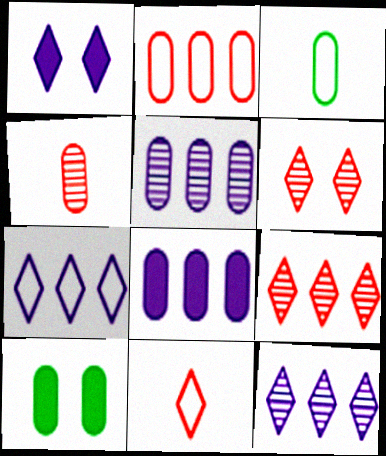[]